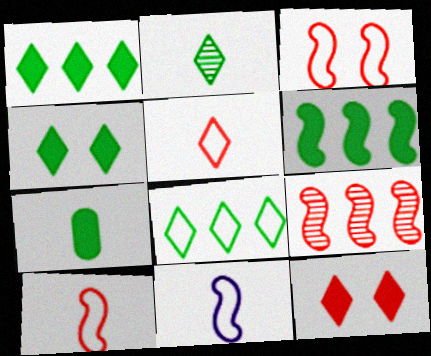[[2, 4, 8], 
[4, 6, 7]]